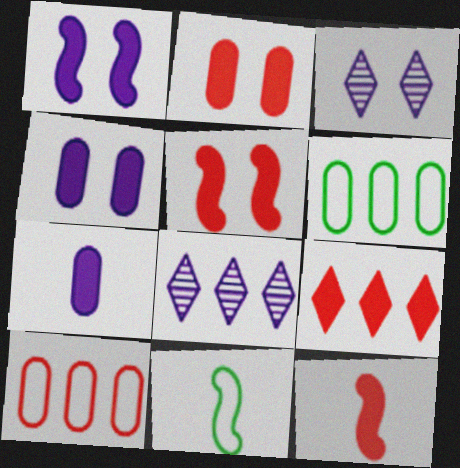[[2, 8, 11], 
[2, 9, 12], 
[3, 6, 12]]